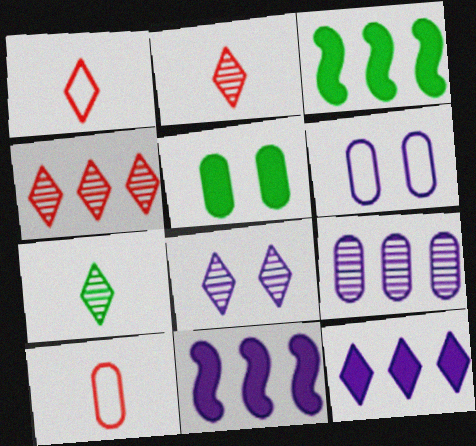[[2, 3, 6], 
[3, 8, 10], 
[4, 7, 8], 
[5, 9, 10]]